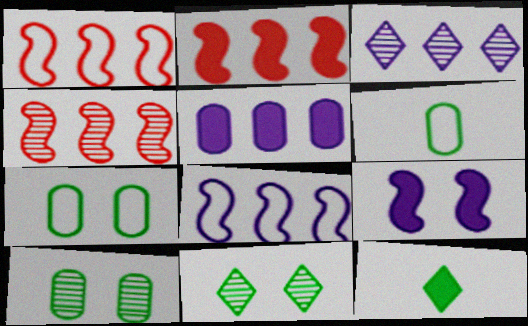[[1, 2, 4], 
[3, 5, 8]]